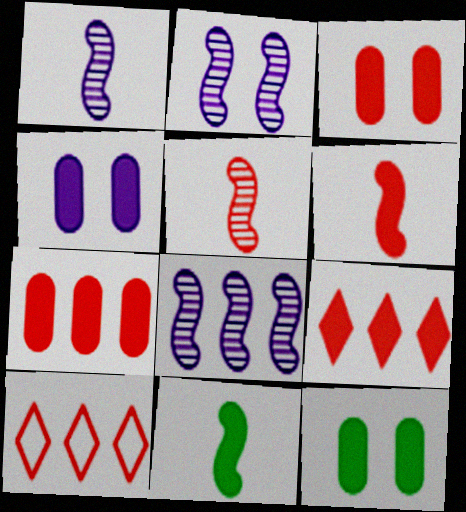[[1, 2, 8], 
[1, 10, 12], 
[3, 4, 12], 
[3, 5, 10], 
[3, 6, 9], 
[4, 9, 11]]